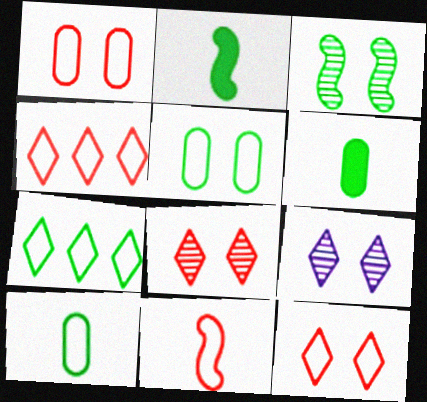[[1, 4, 11], 
[3, 6, 7]]